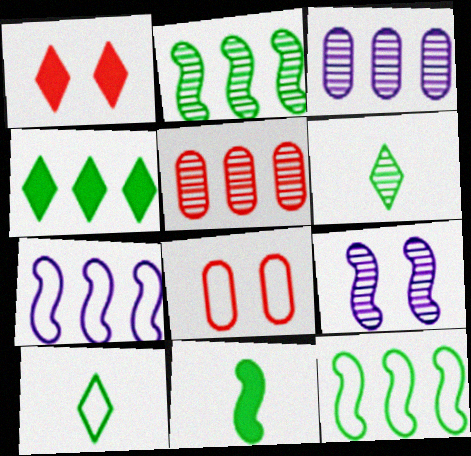[[4, 5, 7], 
[5, 6, 9], 
[7, 8, 10]]